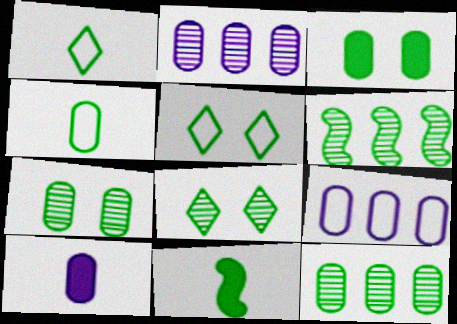[[1, 3, 6], 
[3, 4, 12], 
[5, 11, 12]]